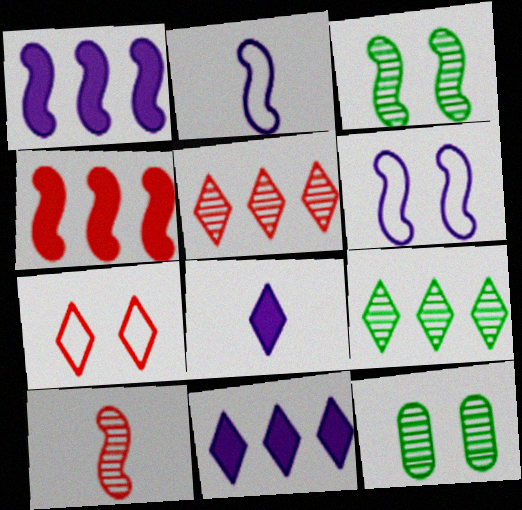[[2, 3, 4], 
[7, 8, 9]]